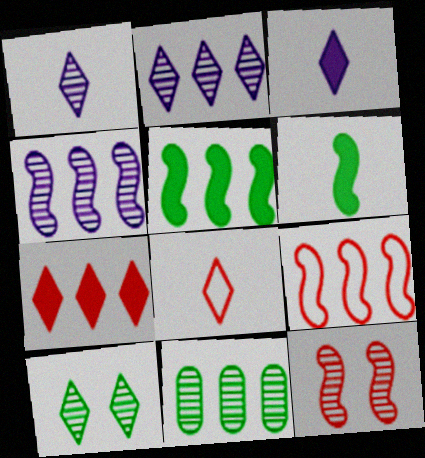[[1, 11, 12], 
[4, 5, 9]]